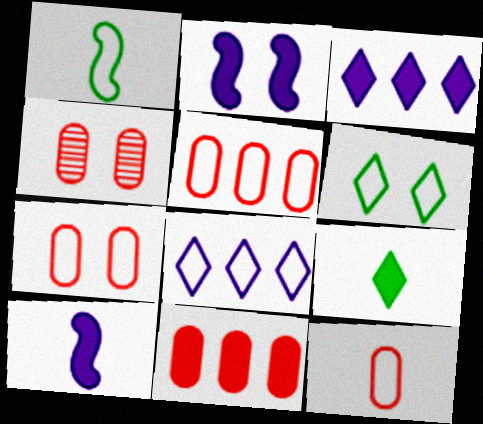[[1, 3, 4], 
[1, 7, 8], 
[2, 4, 6], 
[2, 9, 11], 
[4, 11, 12], 
[5, 7, 12]]